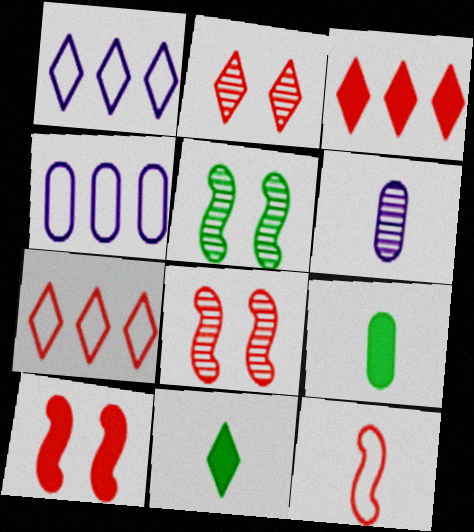[[1, 2, 11], 
[1, 8, 9], 
[4, 8, 11], 
[6, 11, 12]]